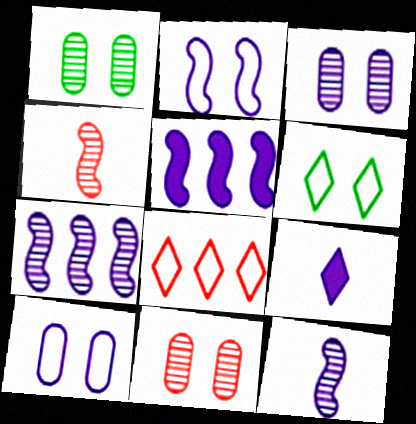[[1, 3, 11], 
[2, 5, 12], 
[7, 9, 10]]